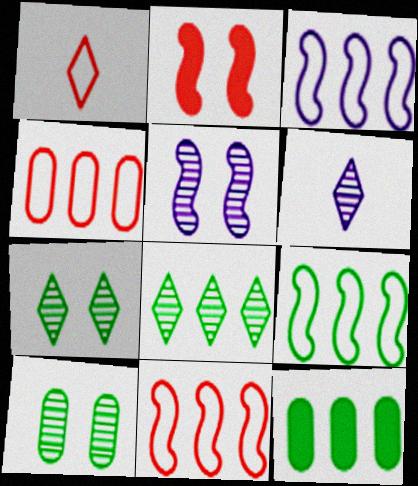[[1, 5, 12], 
[3, 9, 11], 
[8, 9, 12]]